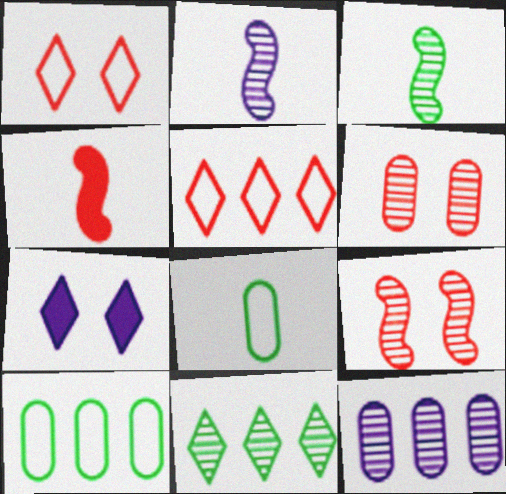[[2, 6, 11], 
[4, 5, 6]]